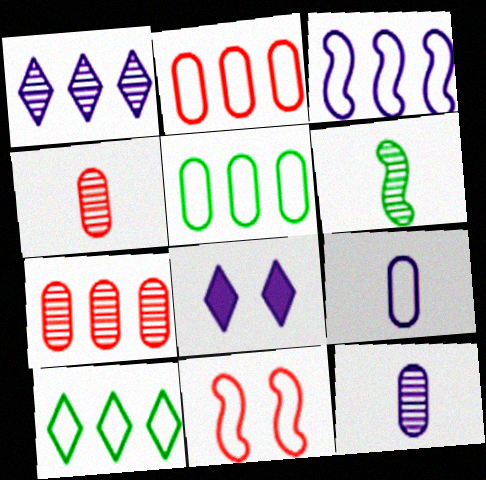[[2, 3, 10], 
[2, 6, 8], 
[3, 8, 12], 
[9, 10, 11]]